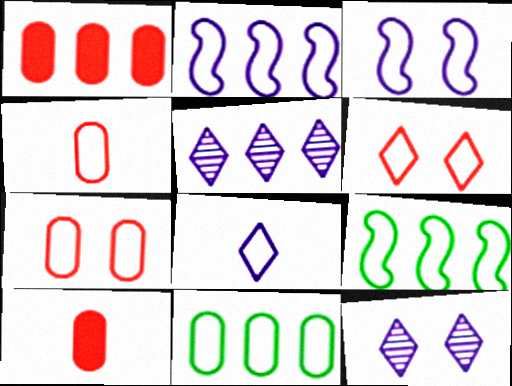[[1, 5, 9], 
[7, 8, 9], 
[9, 10, 12]]